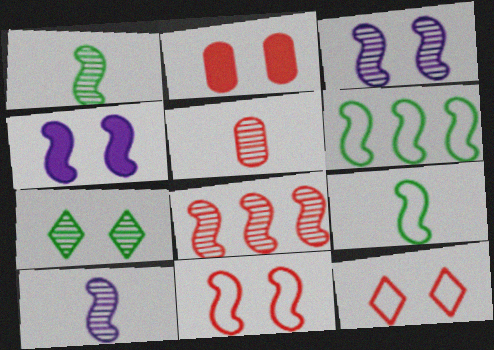[[1, 3, 8], 
[4, 8, 9]]